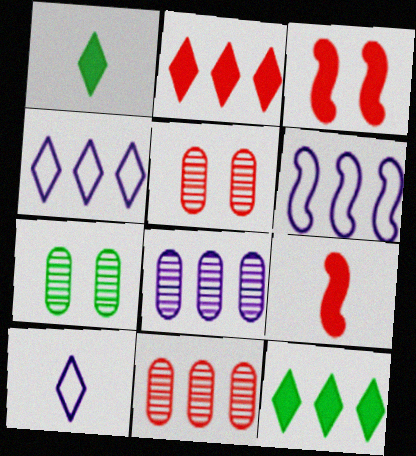[[1, 5, 6], 
[4, 7, 9], 
[6, 11, 12]]